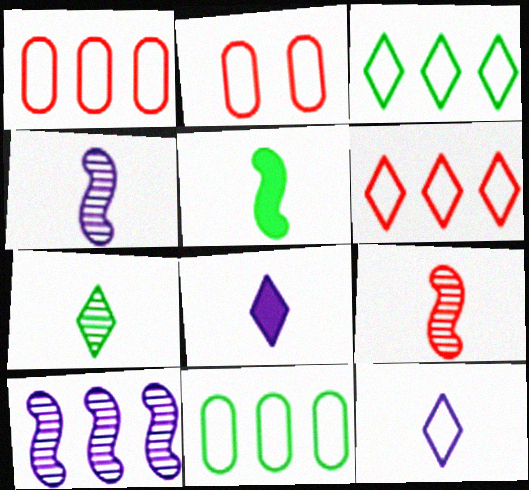[]